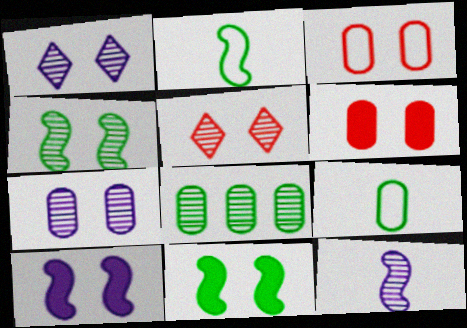[[1, 3, 11], 
[4, 5, 7], 
[5, 8, 12]]